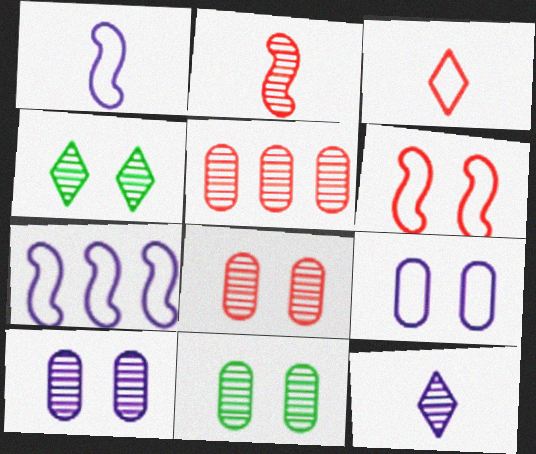[[8, 10, 11]]